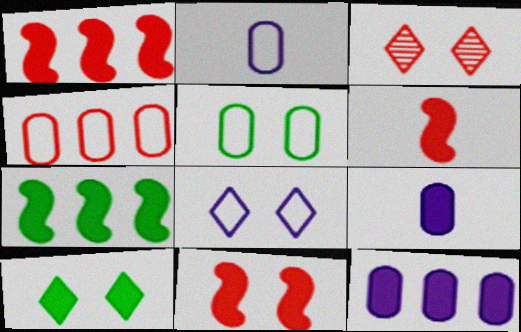[[1, 6, 11], 
[1, 9, 10], 
[2, 3, 7], 
[2, 4, 5], 
[3, 4, 6], 
[3, 8, 10], 
[6, 10, 12]]